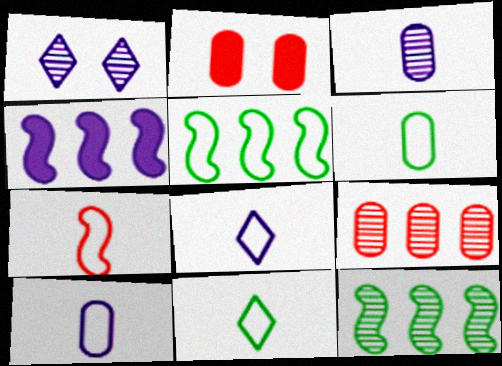[[1, 4, 10], 
[2, 8, 12], 
[6, 7, 8], 
[7, 10, 11]]